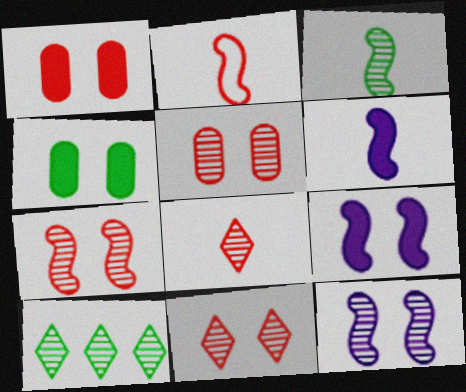[[2, 3, 6], 
[5, 7, 11]]